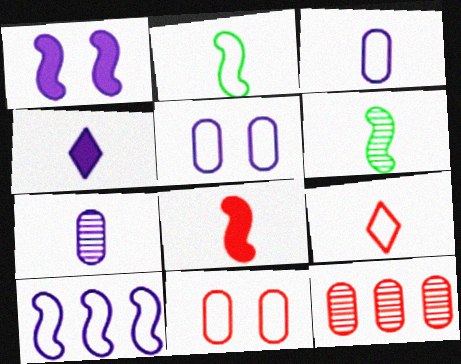[[2, 3, 9]]